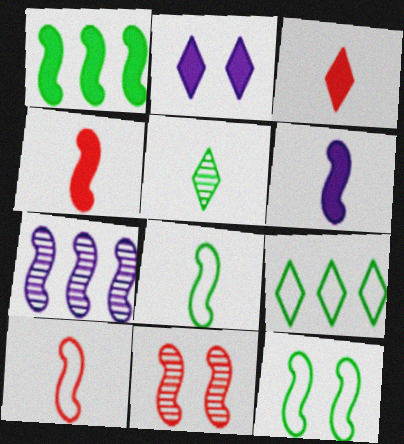[[4, 7, 12]]